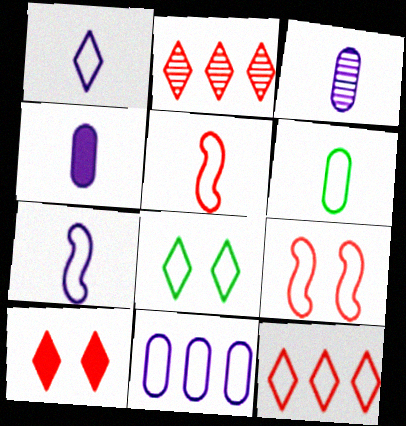[[1, 5, 6], 
[1, 8, 12], 
[5, 8, 11]]